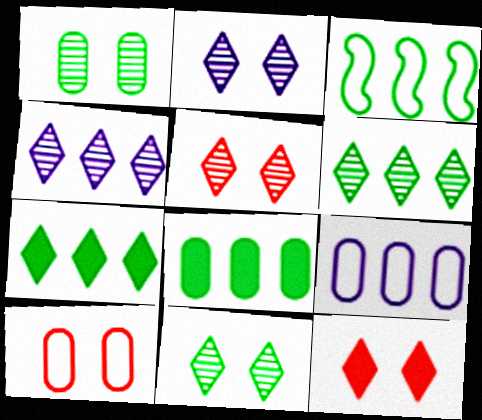[[2, 5, 11], 
[3, 6, 8]]